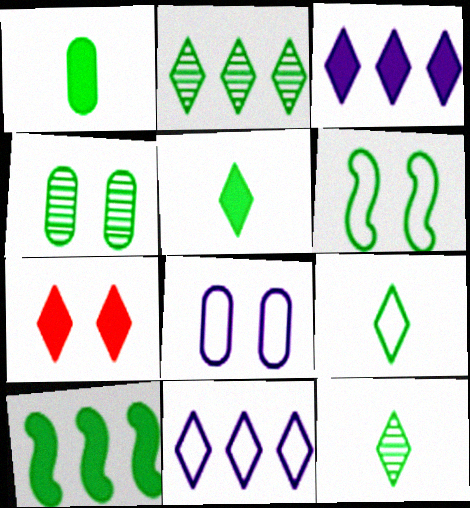[[1, 2, 6], 
[3, 5, 7], 
[4, 9, 10], 
[5, 9, 12], 
[7, 11, 12]]